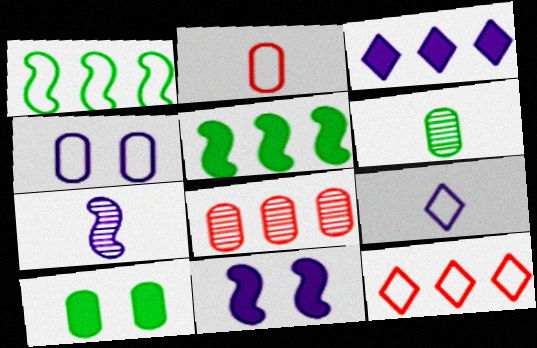[[1, 3, 8], 
[3, 4, 7], 
[6, 11, 12], 
[7, 10, 12]]